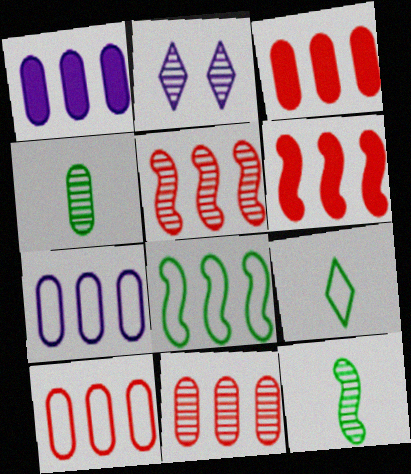[[2, 4, 5], 
[2, 11, 12], 
[3, 10, 11]]